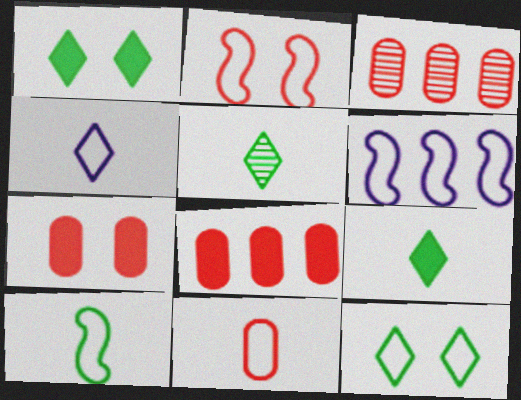[[2, 6, 10], 
[3, 7, 11], 
[4, 10, 11], 
[5, 6, 7], 
[6, 11, 12]]